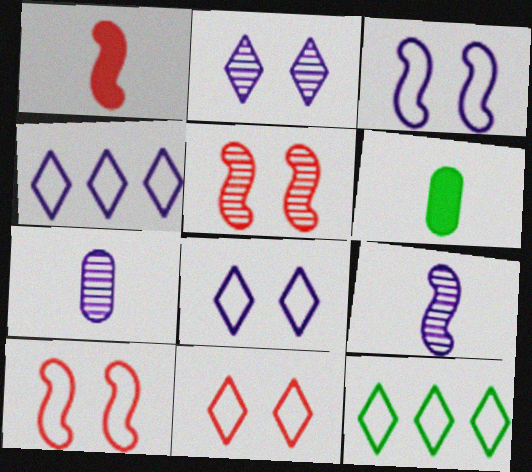[[4, 5, 6]]